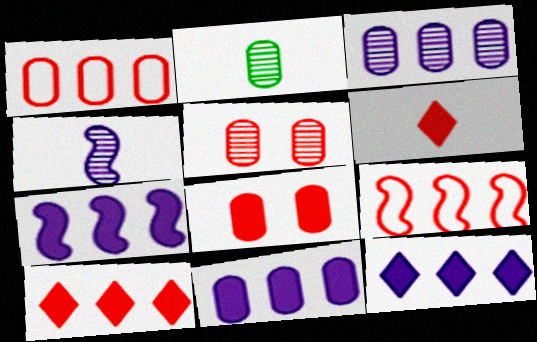[[2, 3, 5], 
[5, 6, 9], 
[7, 11, 12]]